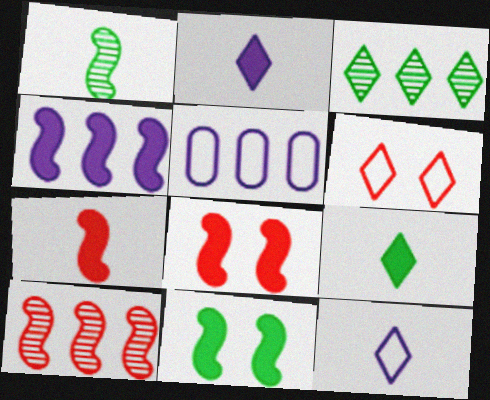[[2, 3, 6], 
[4, 7, 11]]